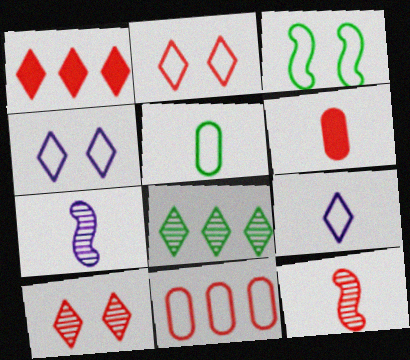[[3, 9, 11]]